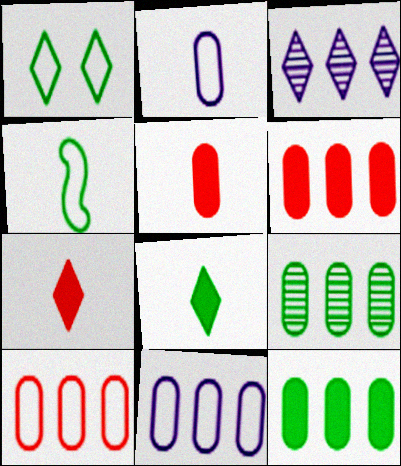[[1, 3, 7], 
[6, 9, 11]]